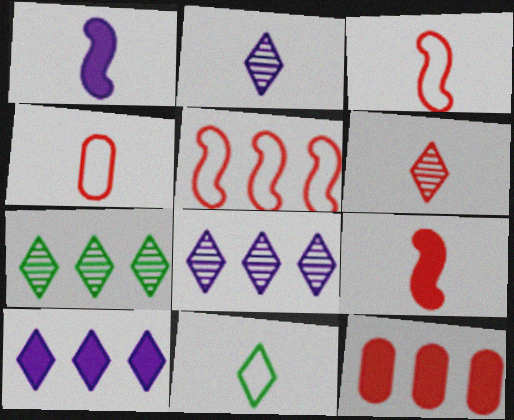[[4, 6, 9]]